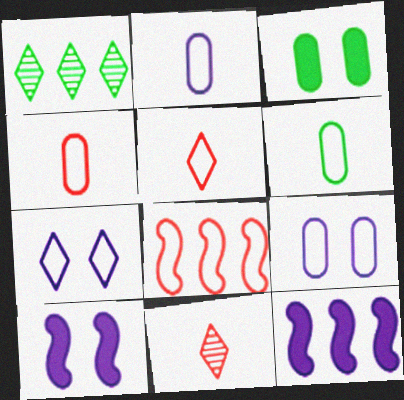[[1, 4, 10], 
[2, 4, 6], 
[6, 7, 8]]